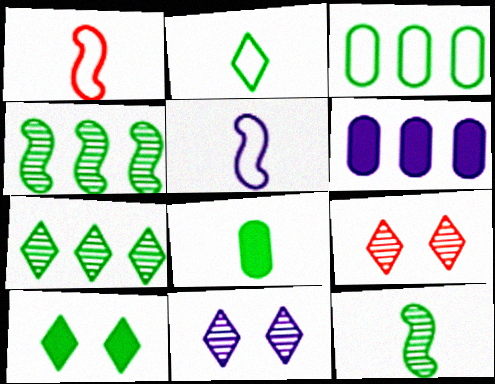[[2, 7, 10], 
[2, 8, 12], 
[3, 10, 12], 
[5, 6, 11]]